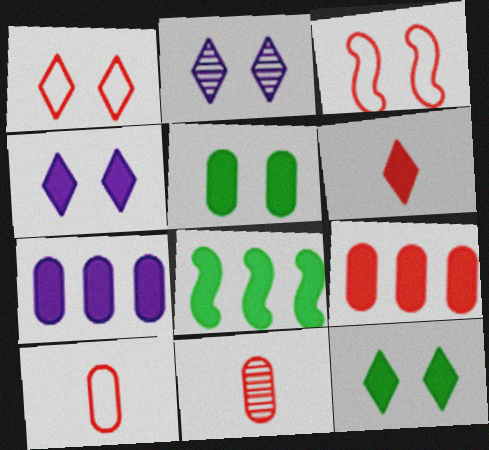[[1, 2, 12], 
[2, 3, 5], 
[2, 8, 10]]